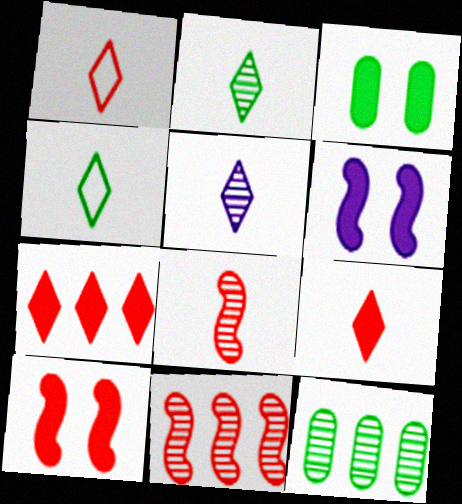[[1, 6, 12], 
[4, 5, 9]]